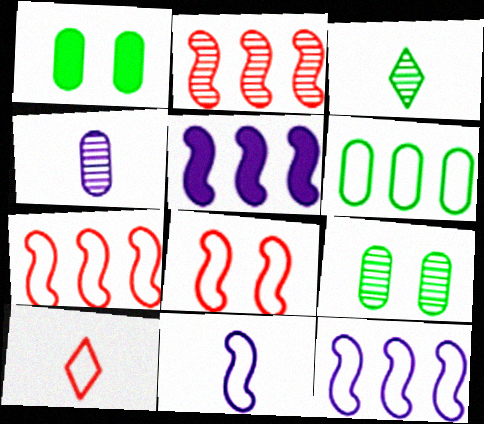[[5, 9, 10]]